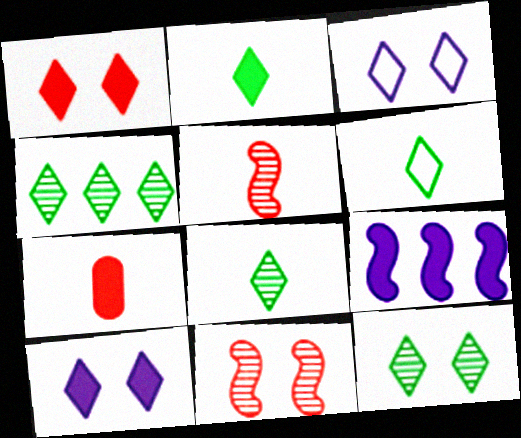[[1, 3, 12], 
[2, 6, 8], 
[4, 8, 12]]